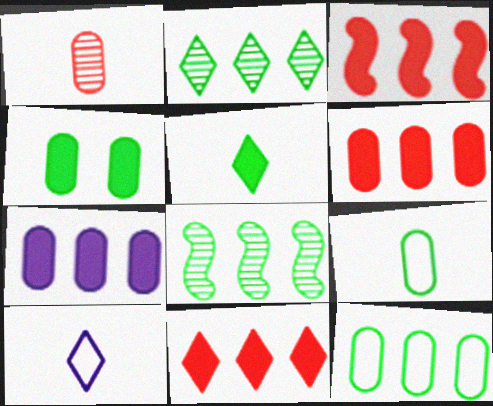[[3, 6, 11]]